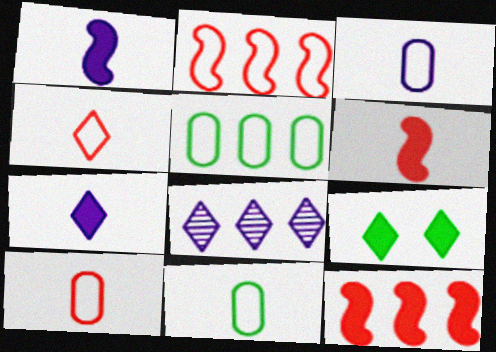[[3, 10, 11], 
[4, 8, 9], 
[5, 8, 12]]